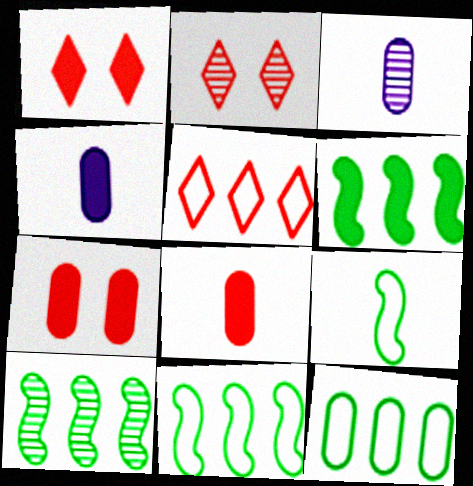[[1, 3, 11], 
[1, 4, 6], 
[2, 3, 10], 
[2, 4, 11], 
[3, 7, 12], 
[6, 10, 11]]